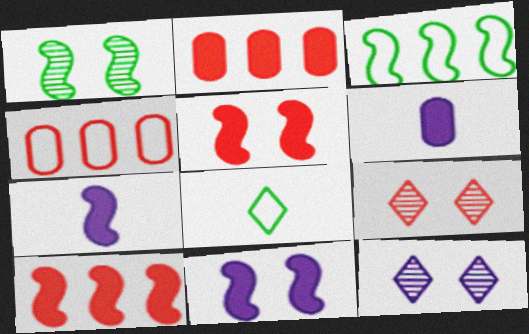[[3, 6, 9]]